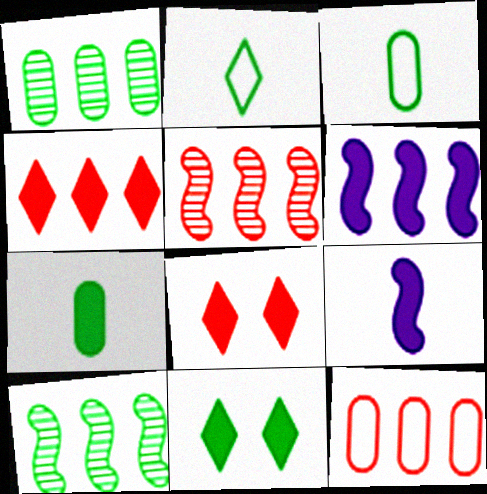[[3, 10, 11], 
[4, 5, 12], 
[6, 7, 8]]